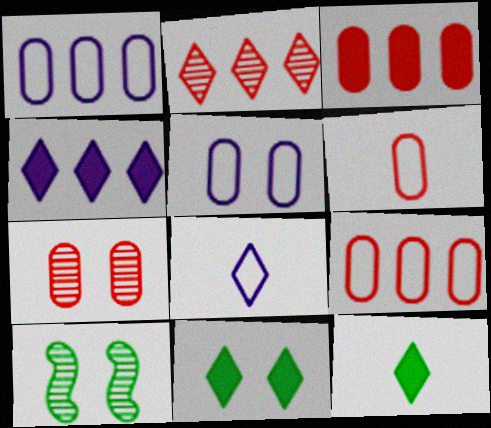[[2, 8, 11], 
[3, 6, 7], 
[3, 8, 10], 
[4, 6, 10]]